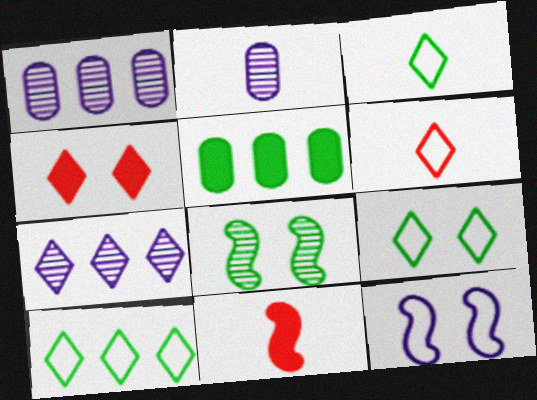[[1, 9, 11], 
[2, 3, 11], 
[3, 4, 7], 
[3, 5, 8], 
[3, 9, 10]]